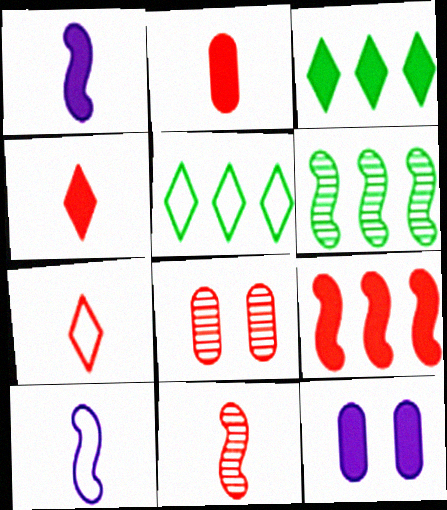[[1, 5, 8], 
[2, 7, 11], 
[3, 8, 10], 
[5, 11, 12], 
[6, 7, 12], 
[7, 8, 9]]